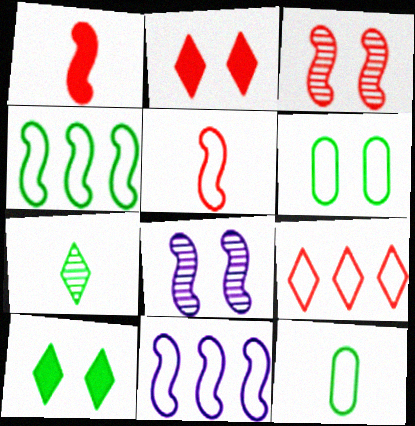[[1, 4, 8], 
[2, 6, 8]]